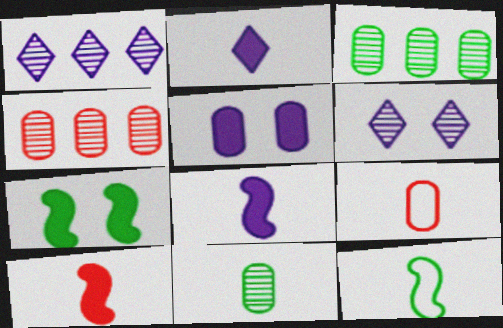[[1, 7, 9], 
[3, 5, 9]]